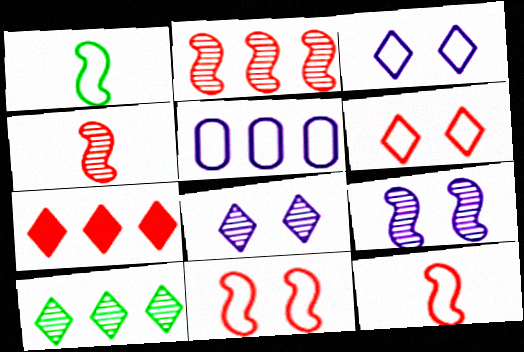[[1, 5, 6]]